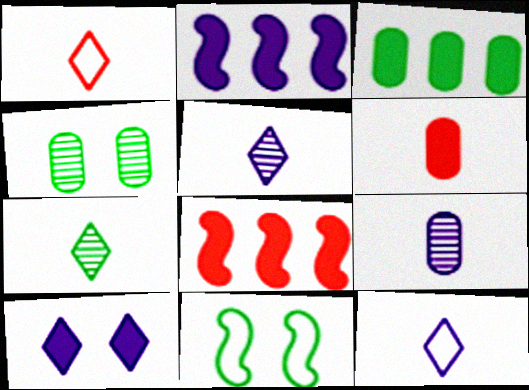[[1, 2, 4], 
[3, 7, 11], 
[4, 8, 12]]